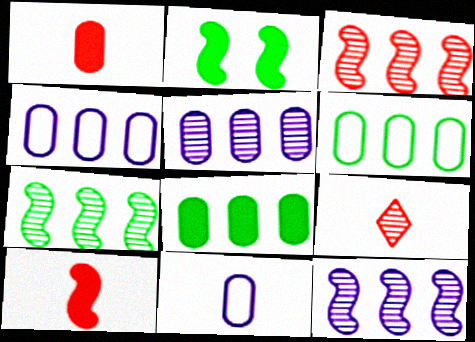[[2, 4, 9], 
[3, 7, 12]]